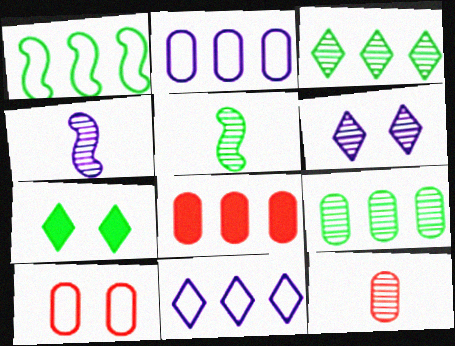[[2, 8, 9], 
[8, 10, 12]]